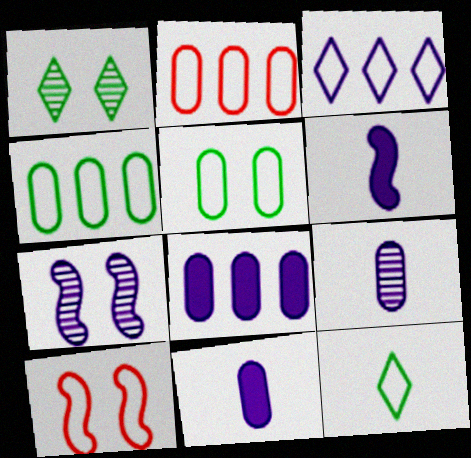[[1, 2, 6], 
[3, 7, 11]]